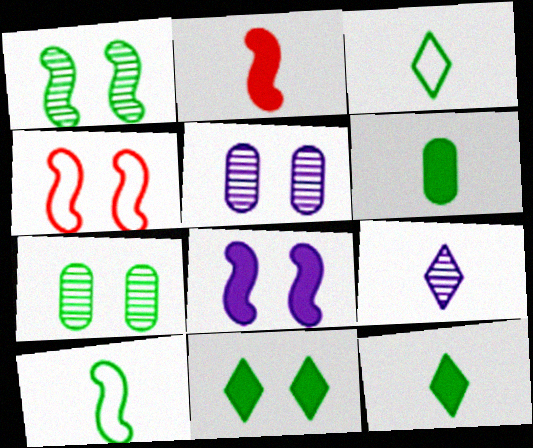[[1, 4, 8], 
[4, 5, 11]]